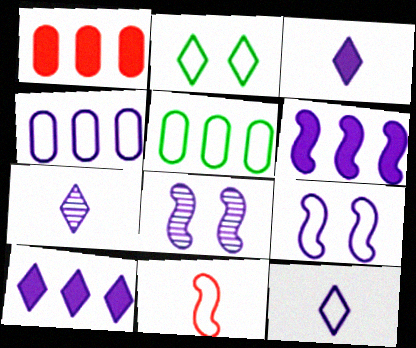[[2, 4, 11], 
[3, 4, 8], 
[3, 7, 12], 
[4, 9, 12]]